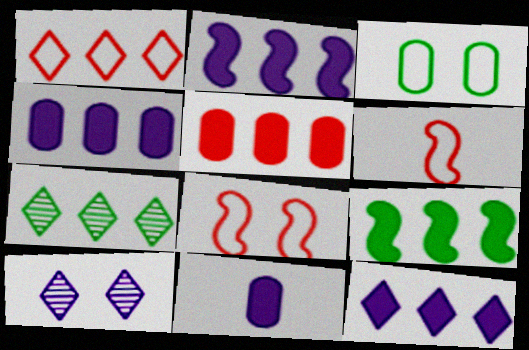[[1, 7, 12], 
[2, 4, 12], 
[5, 9, 12], 
[7, 8, 11]]